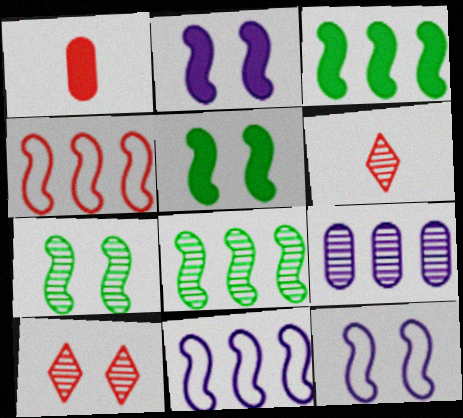[[1, 4, 10], 
[6, 7, 9]]